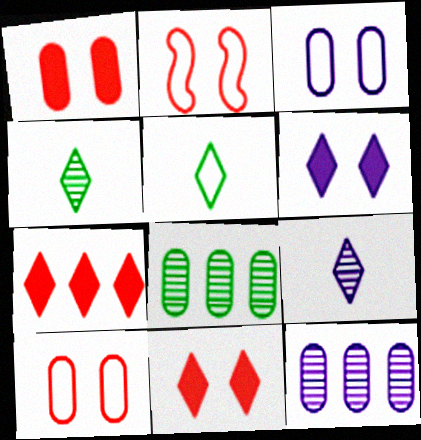[]